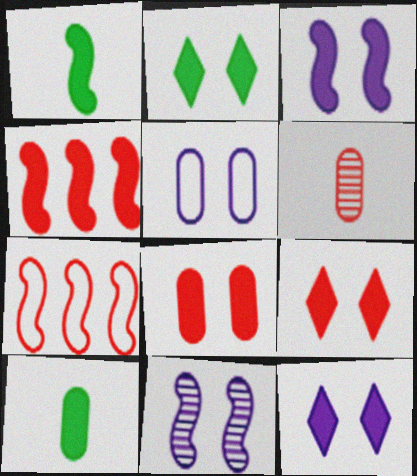[[1, 3, 4], 
[1, 7, 11], 
[2, 3, 8], 
[2, 9, 12], 
[4, 10, 12], 
[5, 11, 12], 
[6, 7, 9]]